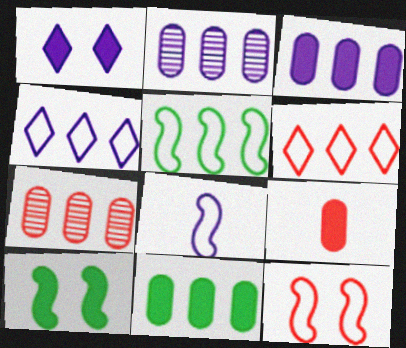[[1, 2, 8], 
[5, 8, 12]]